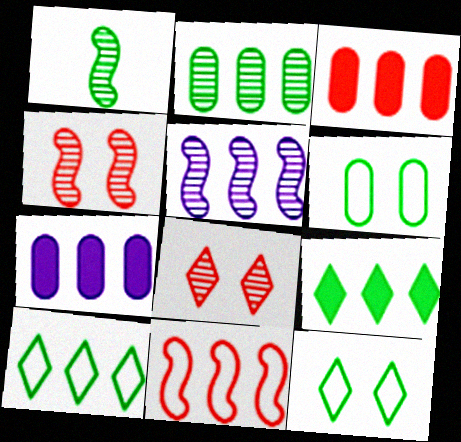[[1, 4, 5], 
[1, 6, 9], 
[3, 5, 10]]